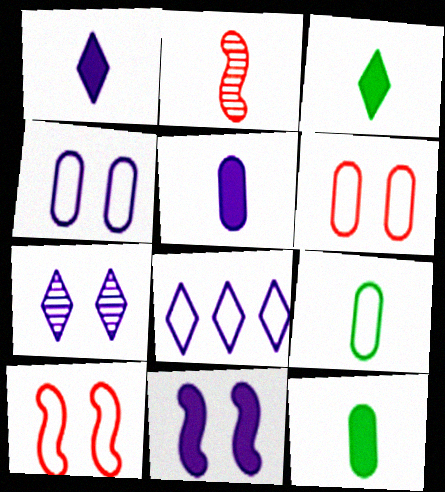[[1, 2, 9], 
[1, 7, 8], 
[4, 7, 11], 
[8, 9, 10]]